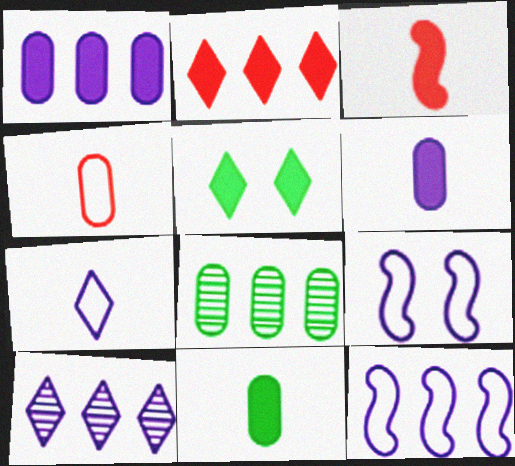[[1, 3, 5], 
[1, 10, 12], 
[2, 8, 12], 
[6, 9, 10]]